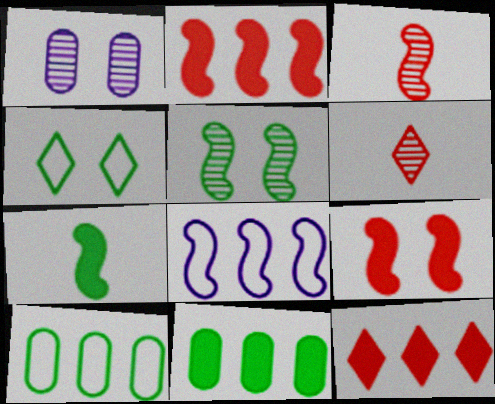[[1, 4, 9]]